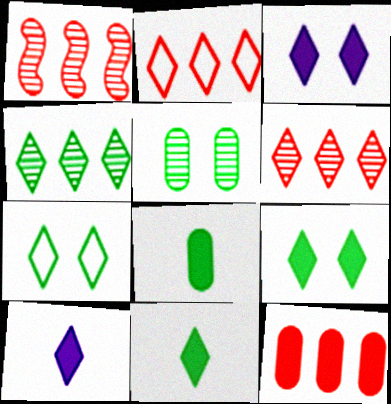[[1, 2, 12], 
[4, 7, 11], 
[6, 7, 10]]